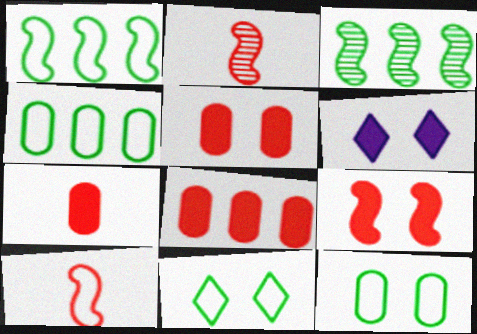[[2, 4, 6], 
[5, 7, 8]]